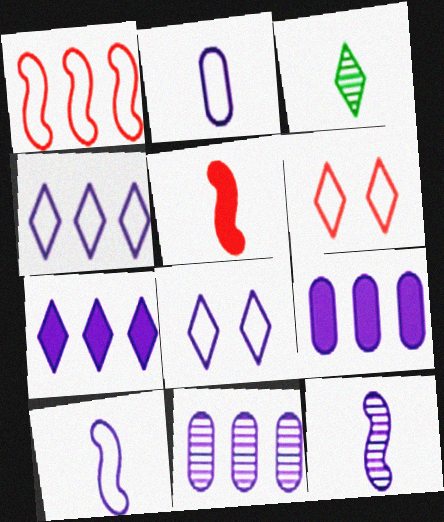[[2, 3, 5], 
[3, 6, 7], 
[8, 9, 12]]